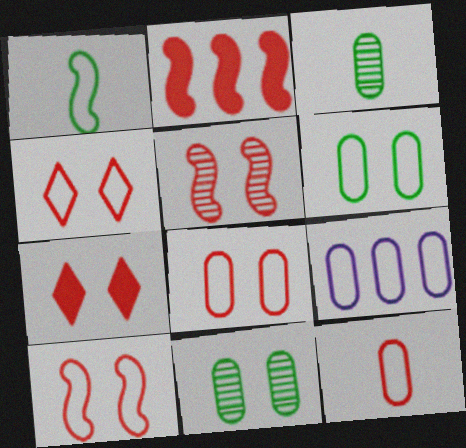[[1, 4, 9], 
[4, 8, 10], 
[5, 7, 8], 
[6, 9, 12]]